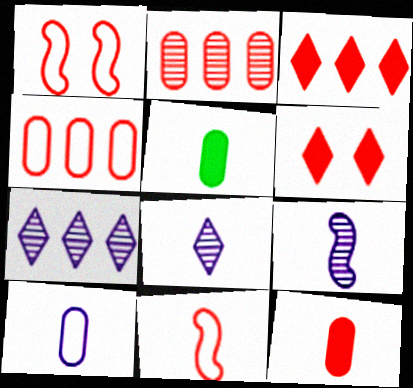[[1, 5, 7], 
[2, 6, 11], 
[5, 8, 11]]